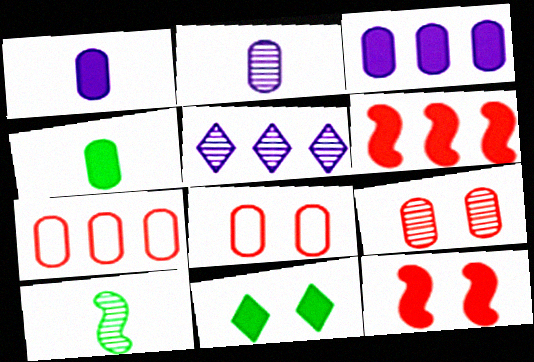[[1, 6, 11], 
[5, 9, 10]]